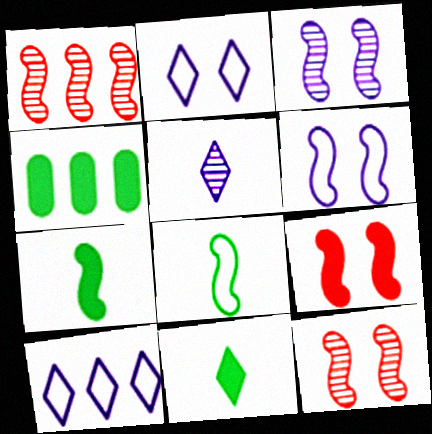[[1, 4, 10], 
[1, 6, 7]]